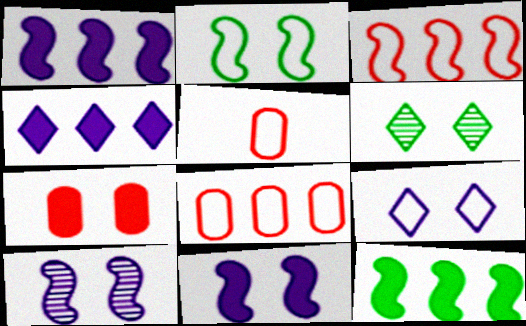[[1, 5, 6]]